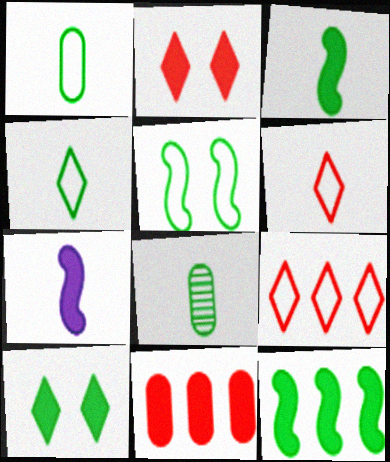[[3, 4, 8], 
[6, 7, 8], 
[7, 10, 11]]